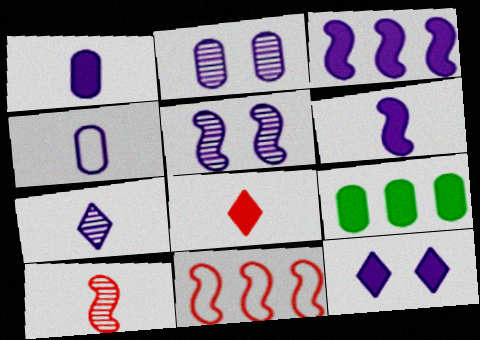[[1, 3, 12], 
[4, 6, 7]]